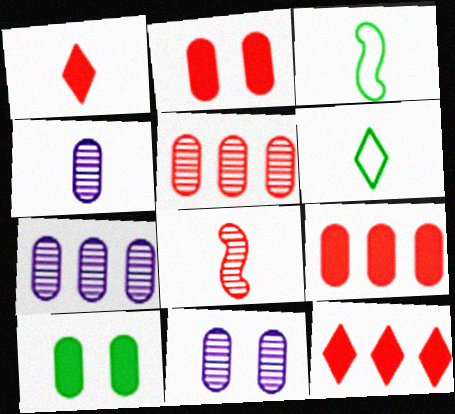[[1, 3, 4], 
[3, 11, 12], 
[4, 7, 11]]